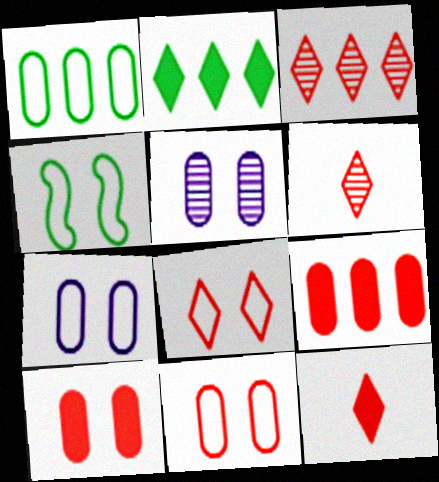[[3, 8, 12], 
[4, 7, 8]]